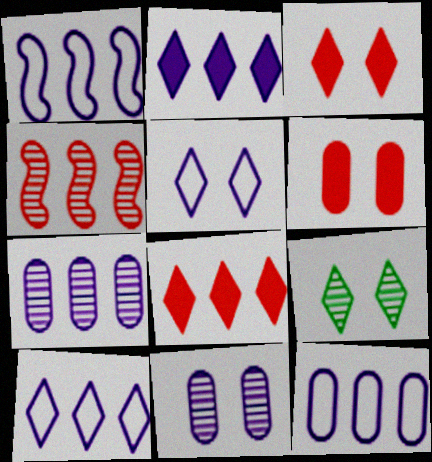[[1, 2, 7], 
[1, 10, 12], 
[3, 5, 9]]